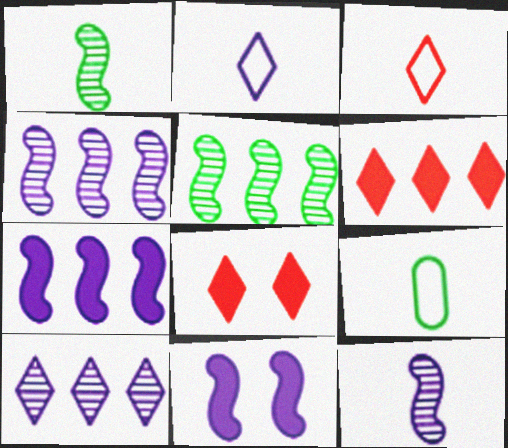[[4, 8, 9]]